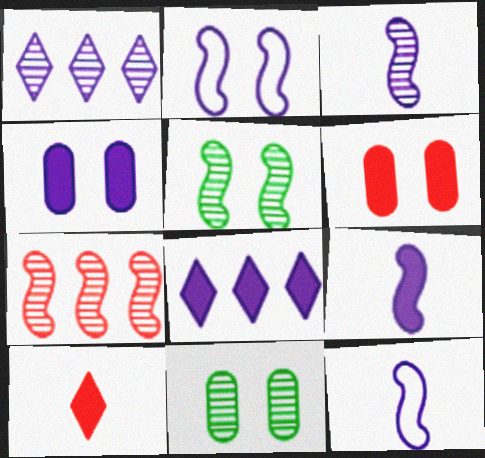[[1, 4, 12], 
[3, 5, 7], 
[3, 9, 12], 
[4, 8, 9]]